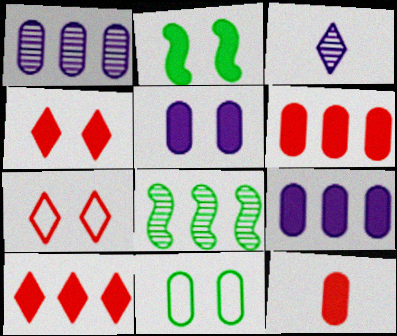[[1, 11, 12], 
[2, 4, 5]]